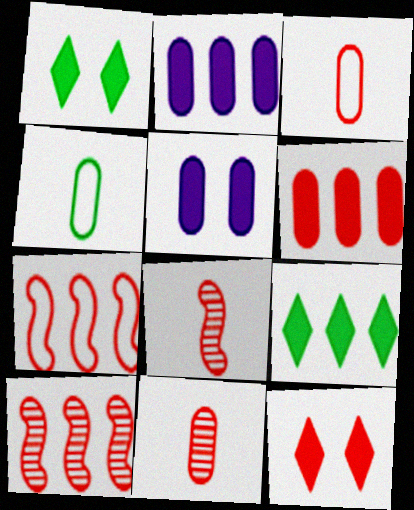[[3, 10, 12], 
[7, 11, 12]]